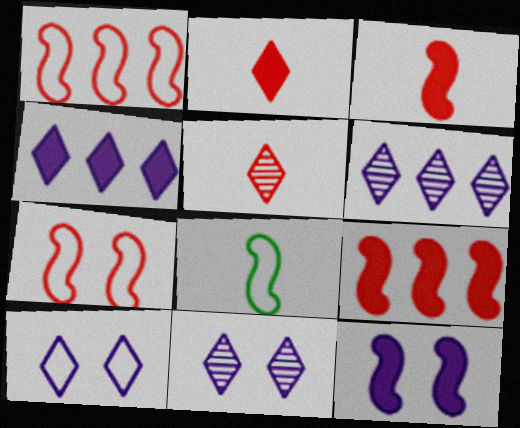[]